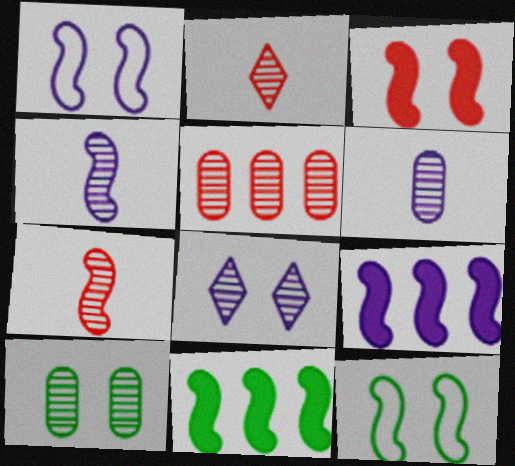[[1, 4, 9], 
[1, 7, 11], 
[5, 6, 10], 
[7, 9, 12]]